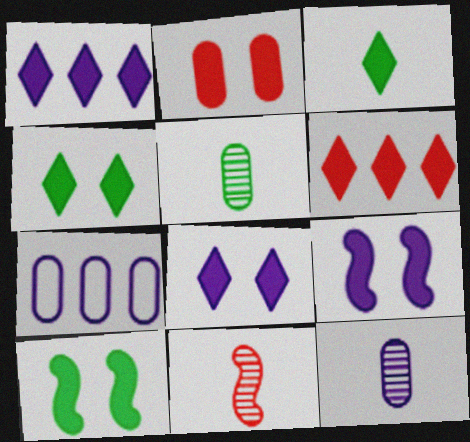[[2, 4, 9], 
[2, 5, 7], 
[2, 8, 10], 
[3, 6, 8], 
[4, 7, 11]]